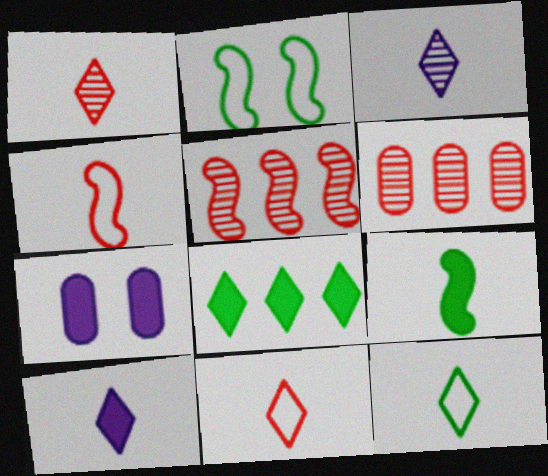[[1, 10, 12], 
[2, 6, 10], 
[5, 7, 12]]